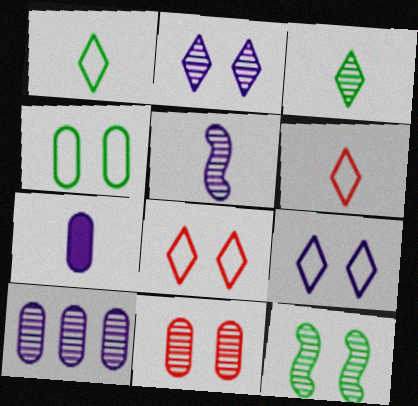[[2, 5, 10], 
[2, 11, 12]]